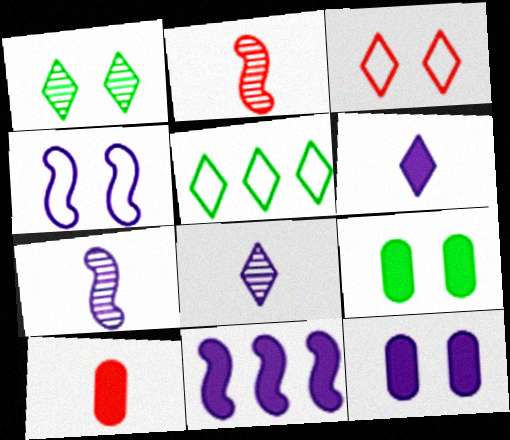[[2, 5, 12], 
[4, 7, 11], 
[6, 11, 12]]